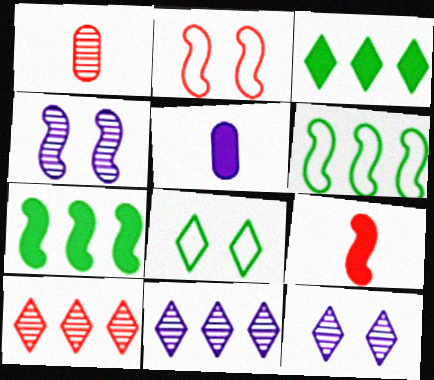[[4, 6, 9]]